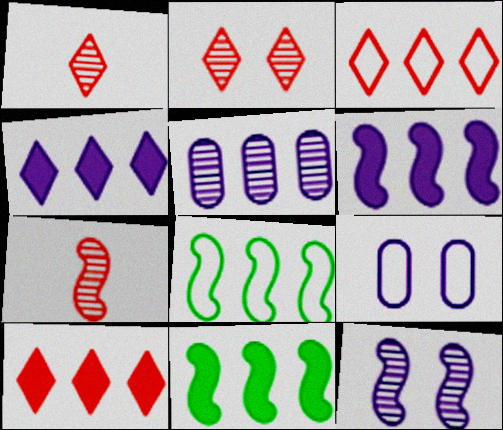[[1, 9, 11], 
[3, 5, 11], 
[5, 8, 10]]